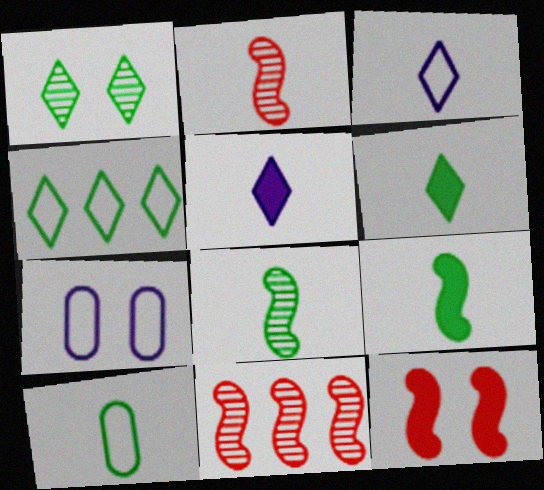[[1, 4, 6], 
[1, 7, 12], 
[2, 5, 10], 
[6, 7, 11], 
[6, 8, 10]]